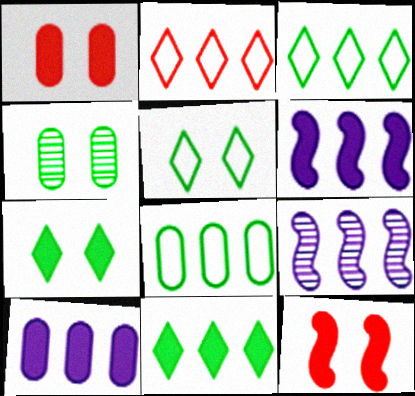[]